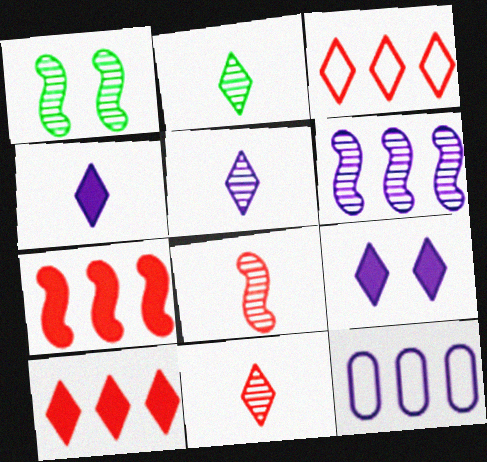[[1, 6, 8], 
[2, 3, 9], 
[2, 5, 11]]